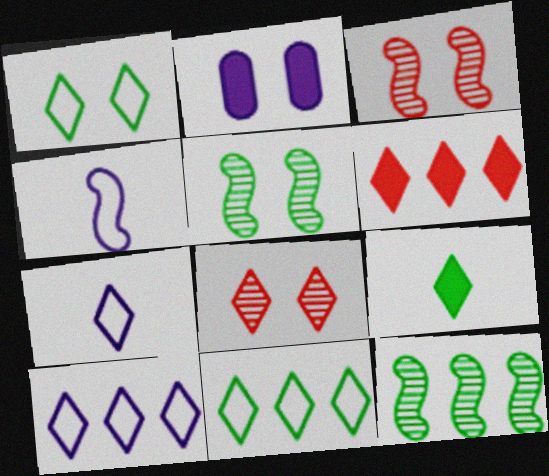[[1, 2, 3], 
[8, 9, 10]]